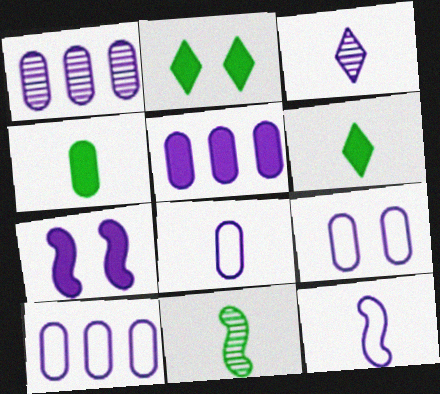[[1, 5, 10], 
[3, 7, 10], 
[8, 9, 10]]